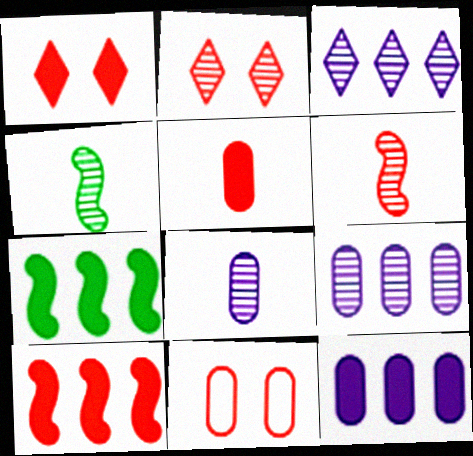[[1, 5, 10], 
[2, 4, 9]]